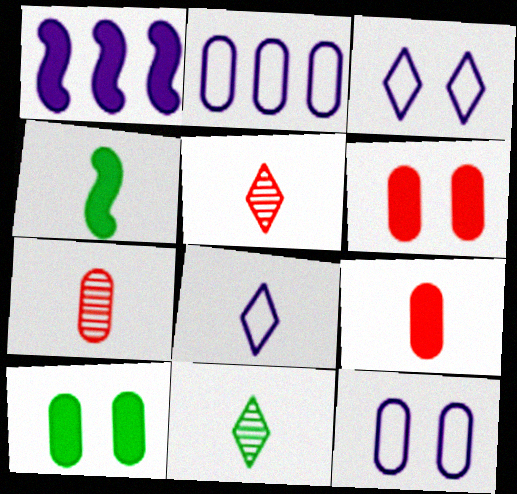[[2, 7, 10], 
[4, 7, 8]]